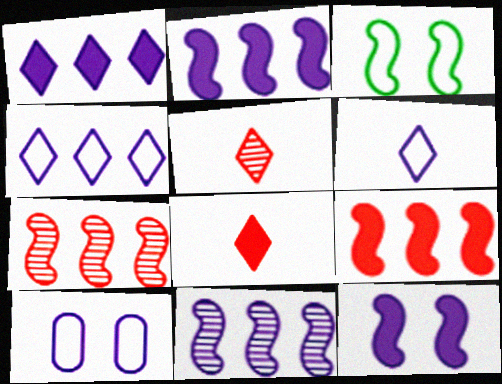[]